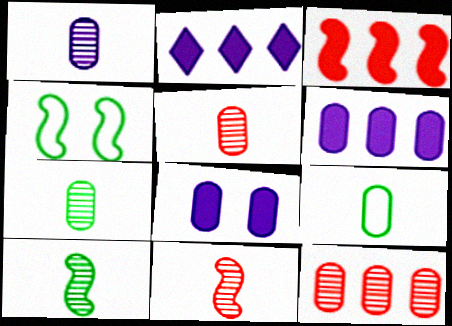[[1, 5, 7], 
[2, 4, 5], 
[8, 9, 12]]